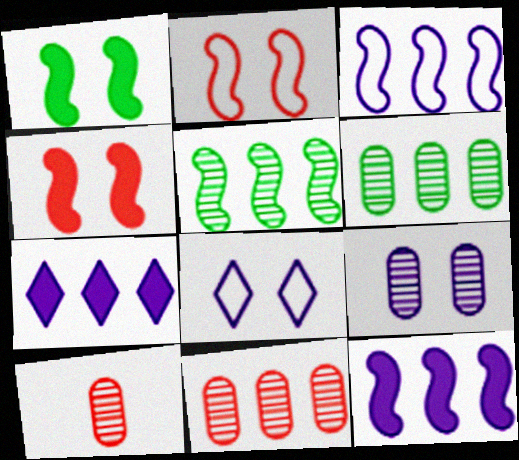[[6, 9, 10]]